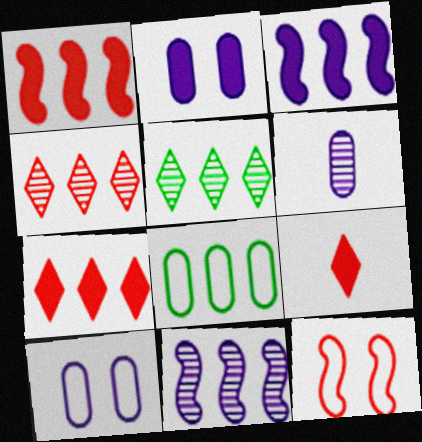[[3, 4, 8], 
[7, 8, 11]]